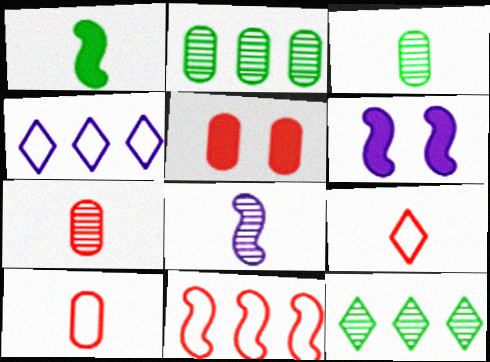[[2, 6, 9], 
[6, 10, 12]]